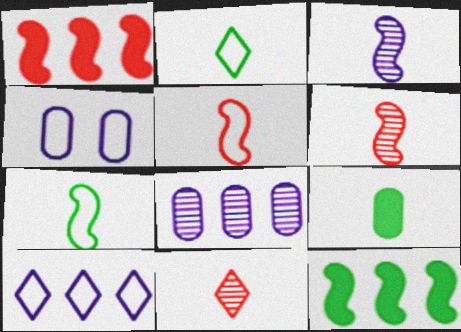[[4, 11, 12]]